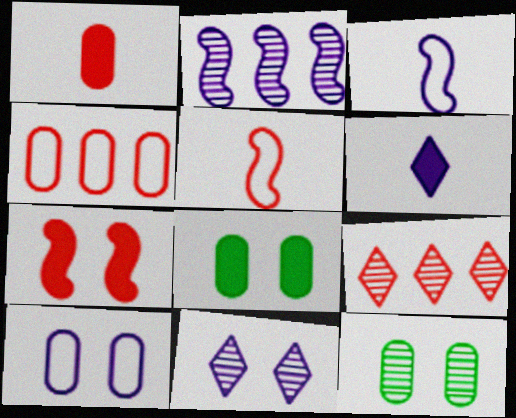[[2, 6, 10], 
[3, 8, 9]]